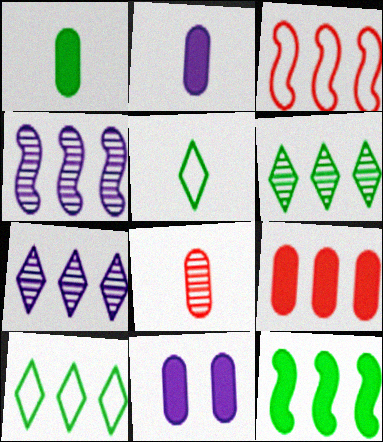[[1, 9, 11], 
[3, 4, 12], 
[4, 9, 10]]